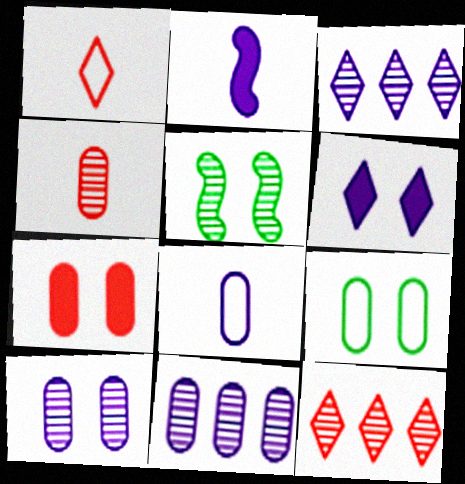[[2, 9, 12], 
[3, 4, 5], 
[7, 9, 10]]